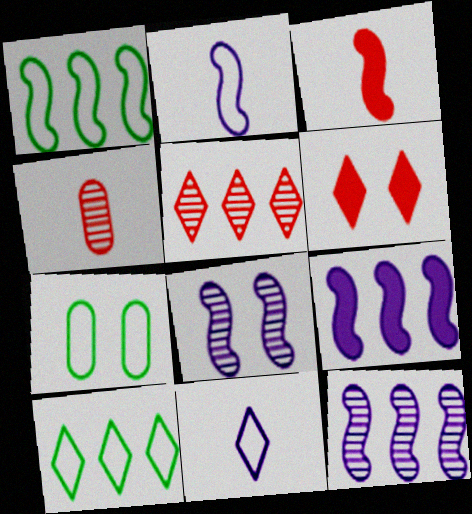[[1, 3, 8], 
[2, 8, 9], 
[6, 7, 8]]